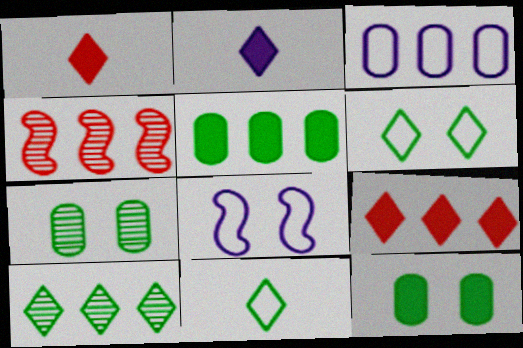[]